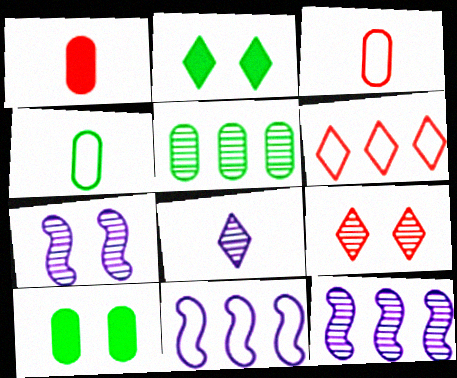[[2, 3, 12], 
[2, 6, 8], 
[4, 5, 10]]